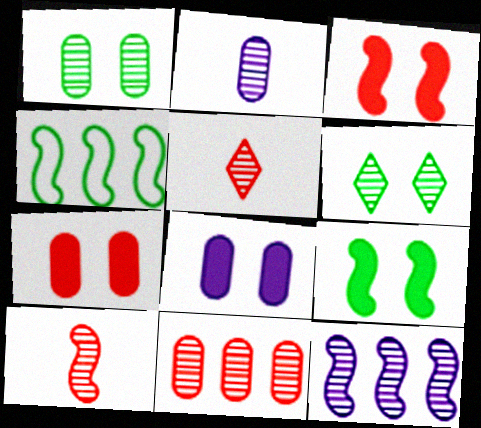[[1, 2, 11], 
[1, 5, 12], 
[4, 5, 8]]